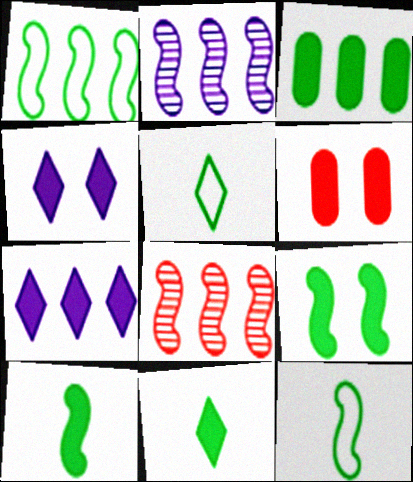[[2, 5, 6], 
[3, 9, 11], 
[4, 6, 9], 
[6, 7, 10]]